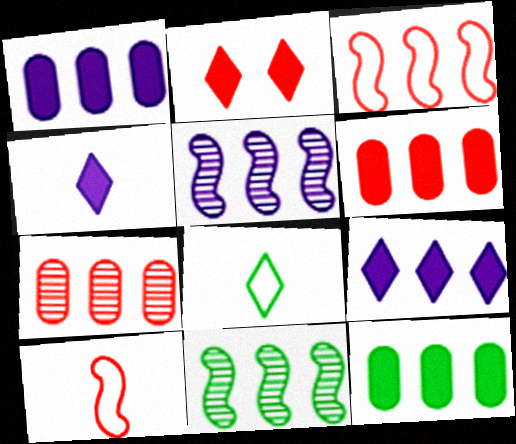[[1, 6, 12], 
[2, 7, 10]]